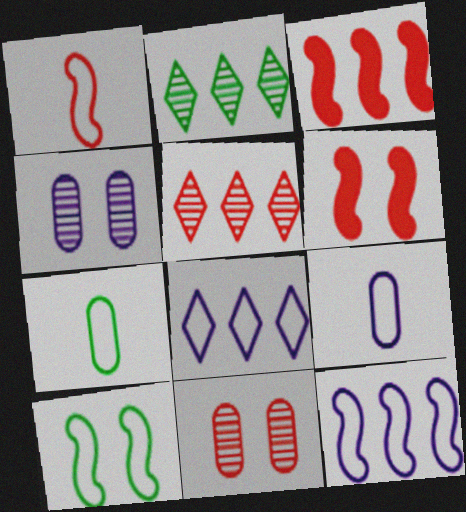[[1, 10, 12], 
[2, 6, 9]]